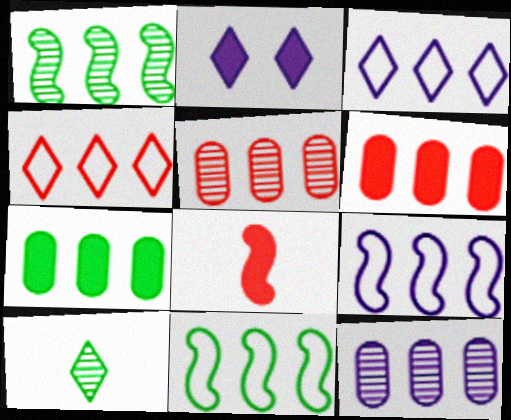[[1, 3, 6], 
[2, 4, 10], 
[2, 7, 8]]